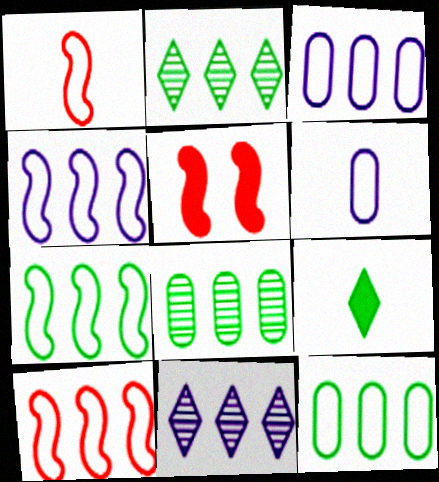[[2, 5, 6], 
[4, 7, 10]]